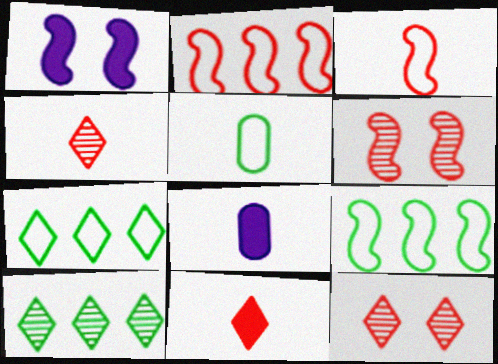[[6, 7, 8], 
[8, 9, 12]]